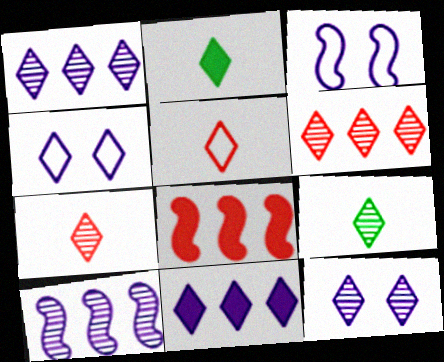[[2, 4, 6], 
[6, 9, 12]]